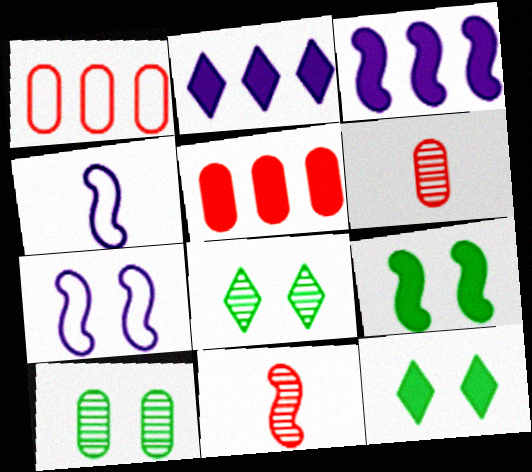[[4, 5, 8]]